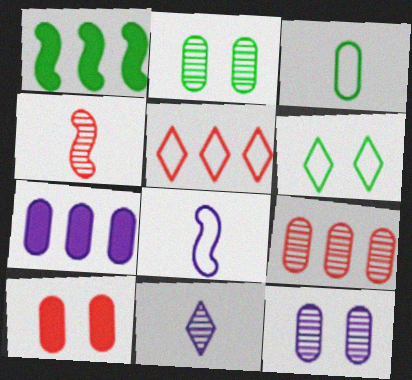[[4, 5, 10], 
[4, 6, 7]]